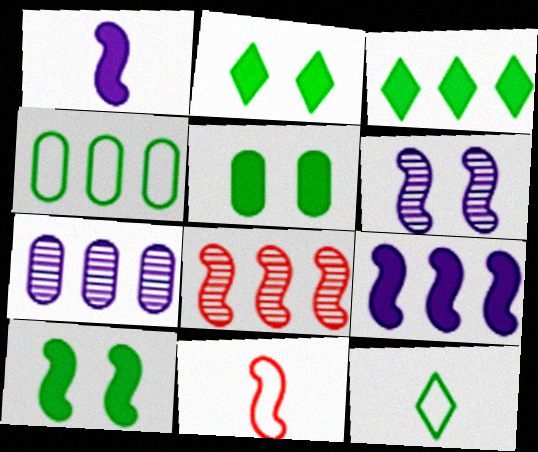[[2, 5, 10], 
[2, 7, 11]]